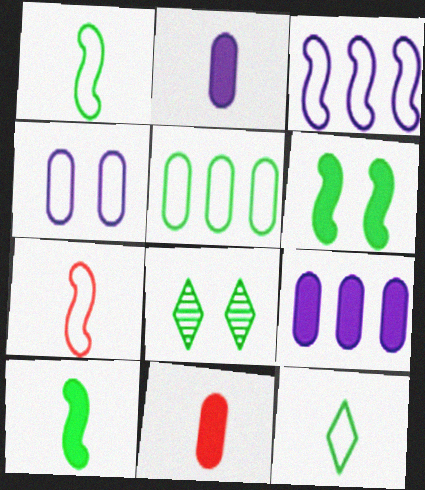[[3, 8, 11], 
[5, 8, 10], 
[7, 8, 9]]